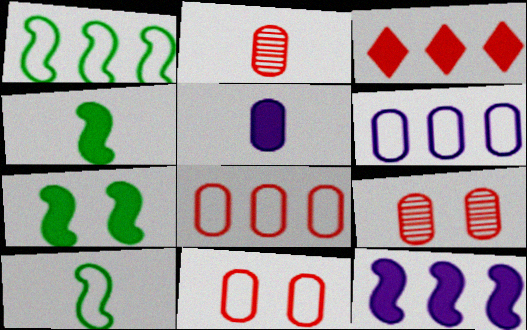[[3, 5, 7]]